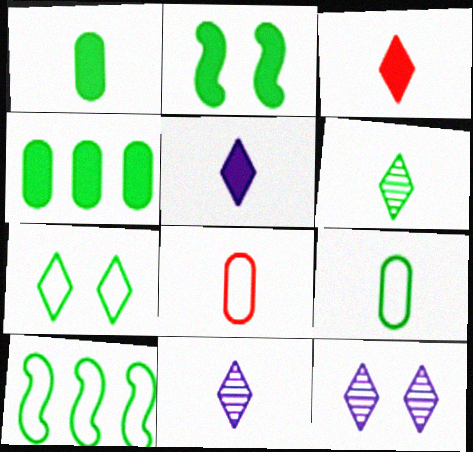[[7, 9, 10]]